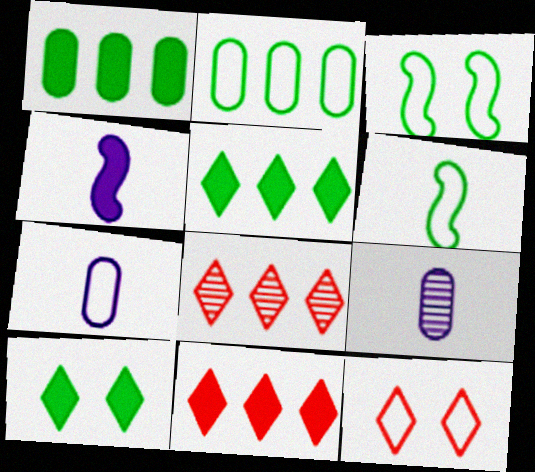[[3, 9, 11]]